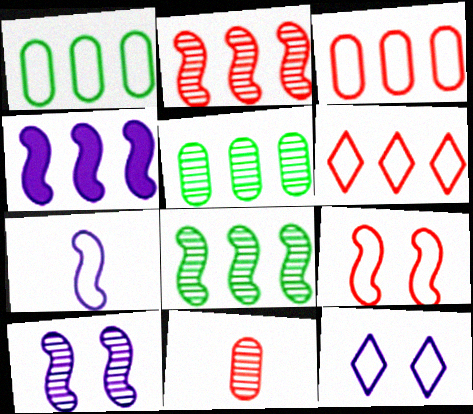[[4, 5, 6], 
[4, 7, 10]]